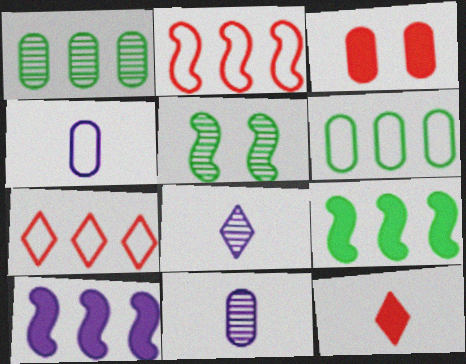[[1, 3, 4], 
[1, 7, 10], 
[3, 6, 11]]